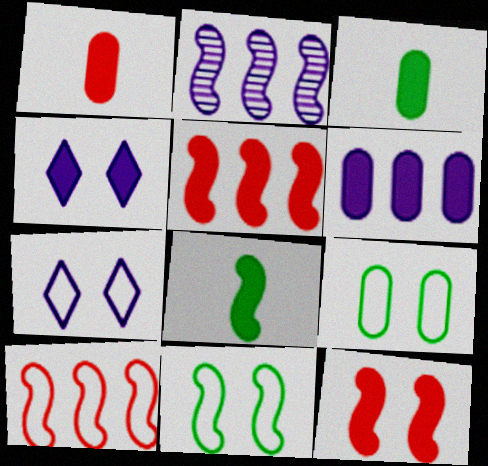[[3, 4, 5]]